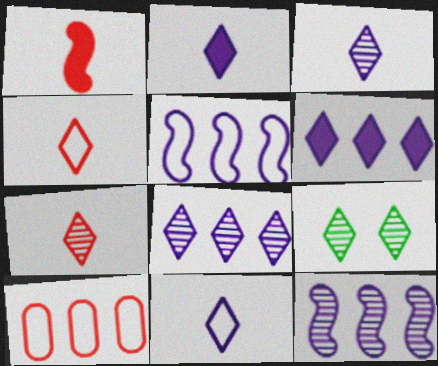[[2, 3, 11], 
[4, 6, 9], 
[7, 8, 9]]